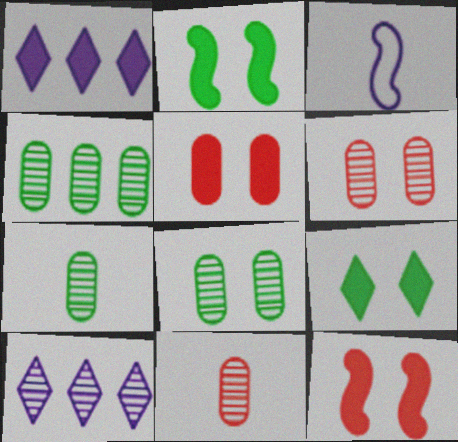[[4, 7, 8]]